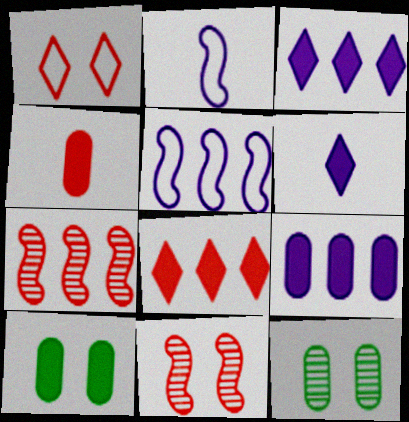[[1, 4, 7], 
[2, 8, 12], 
[4, 9, 10]]